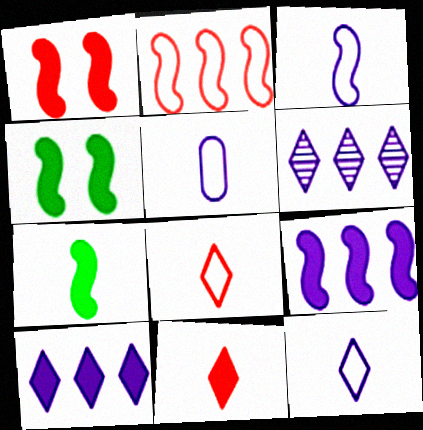[[1, 7, 9], 
[3, 5, 12]]